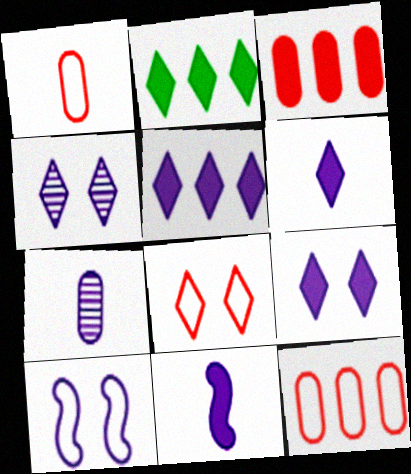[[5, 6, 9], 
[5, 7, 10]]